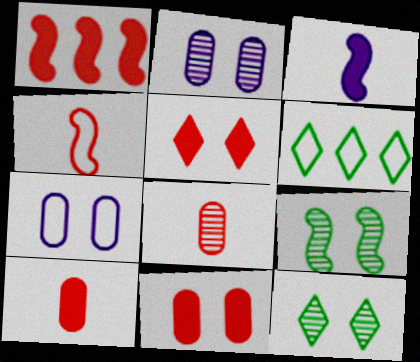[[1, 5, 10], 
[4, 6, 7], 
[5, 7, 9]]